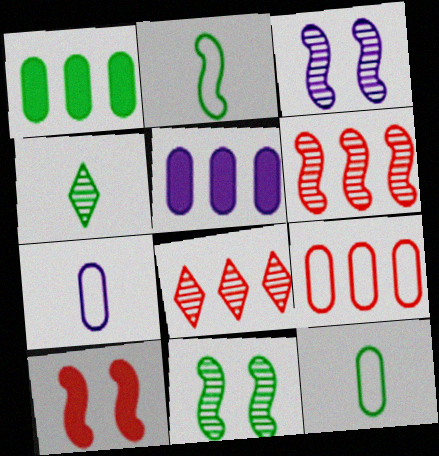[]